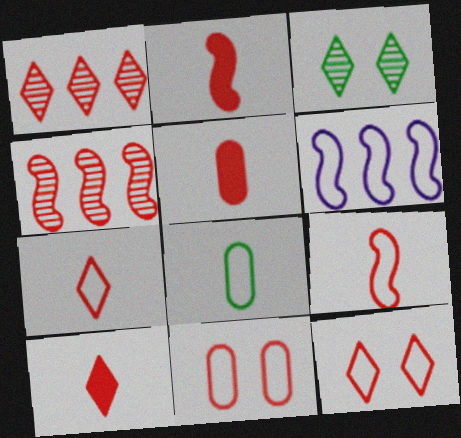[[1, 2, 11], 
[1, 10, 12], 
[2, 5, 10], 
[3, 5, 6], 
[4, 5, 12], 
[4, 10, 11], 
[6, 8, 12]]